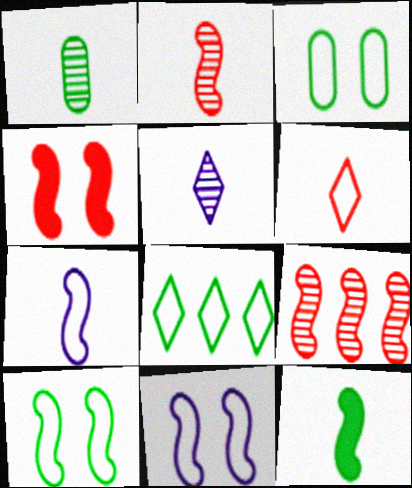[[1, 2, 5], 
[2, 7, 12], 
[9, 11, 12]]